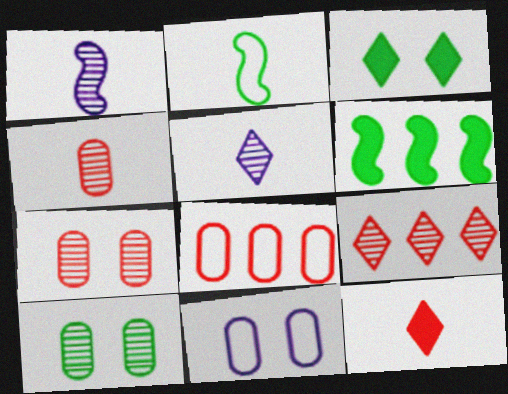[[1, 3, 8], 
[1, 9, 10]]